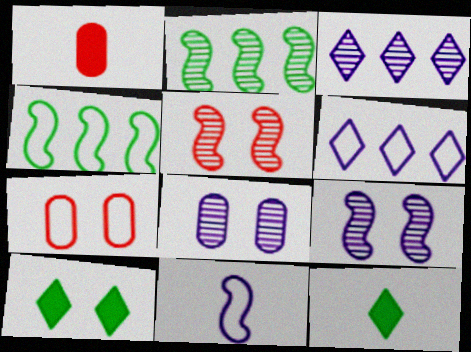[[7, 9, 10]]